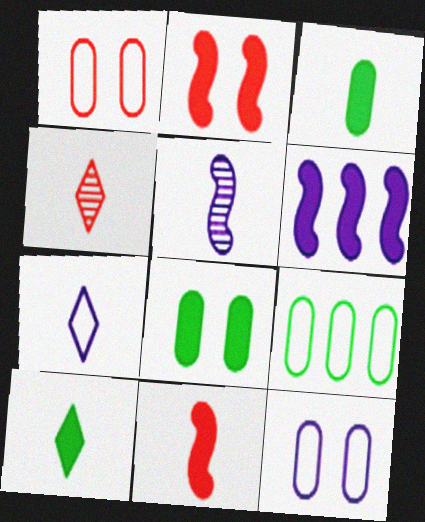[[4, 7, 10]]